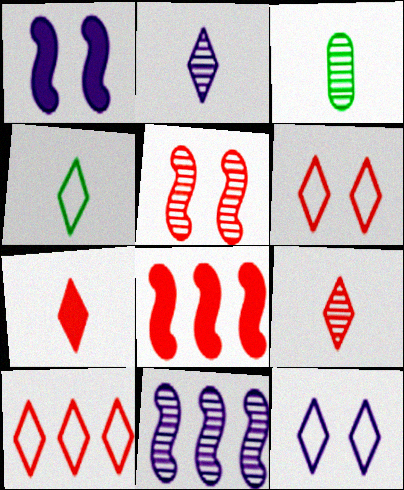[[1, 3, 10], 
[2, 4, 7], 
[3, 8, 12], 
[4, 10, 12]]